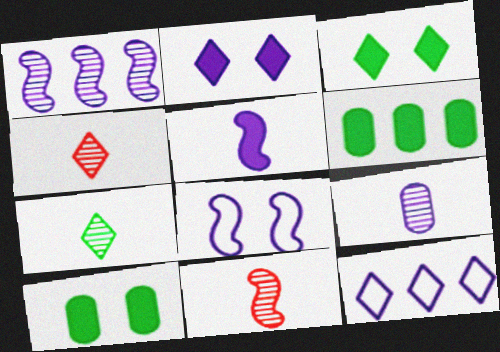[[1, 5, 8], 
[3, 4, 12], 
[4, 6, 8], 
[7, 9, 11], 
[10, 11, 12]]